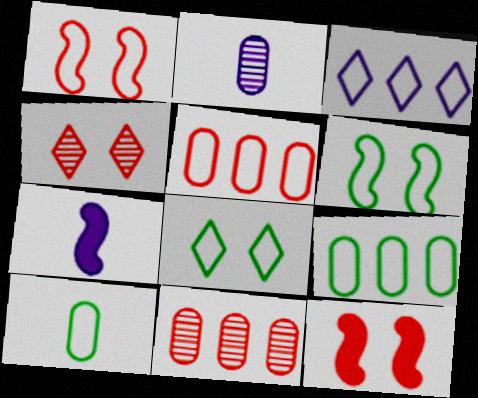[[1, 3, 10], 
[4, 7, 9], 
[7, 8, 11]]